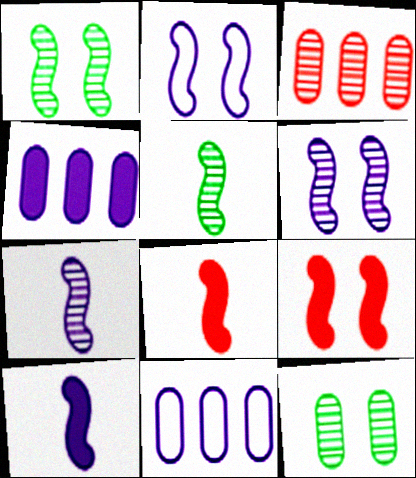[[1, 2, 9]]